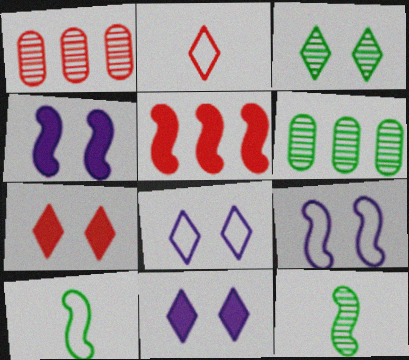[[1, 10, 11], 
[2, 4, 6], 
[3, 6, 12], 
[3, 7, 8], 
[5, 9, 12]]